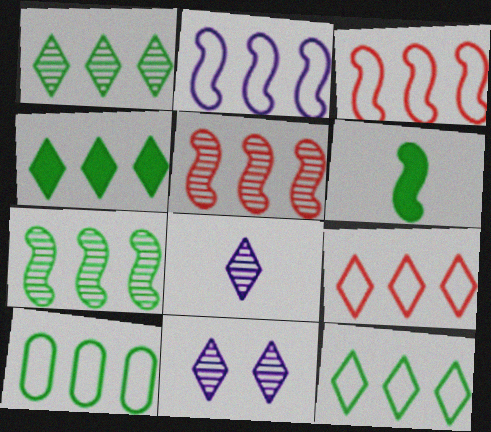[[1, 4, 12], 
[2, 9, 10], 
[4, 7, 10]]